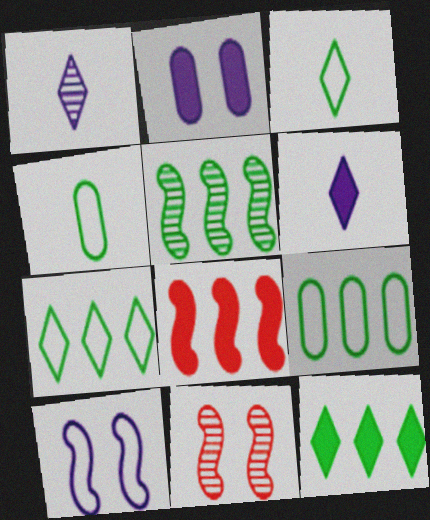[[5, 9, 12], 
[6, 9, 11]]